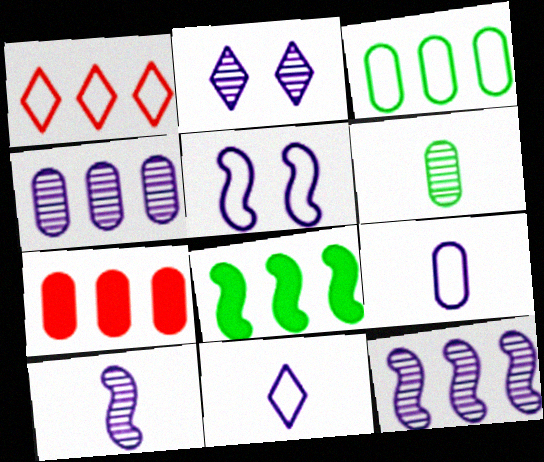[[1, 4, 8], 
[2, 4, 10], 
[3, 4, 7]]